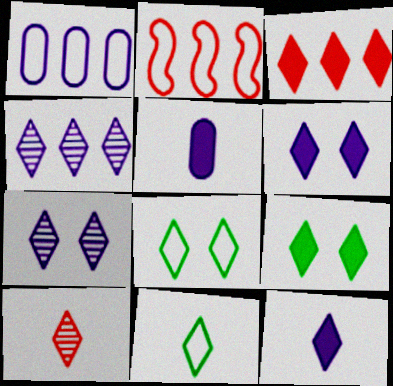[[3, 7, 11], 
[3, 9, 12], 
[10, 11, 12]]